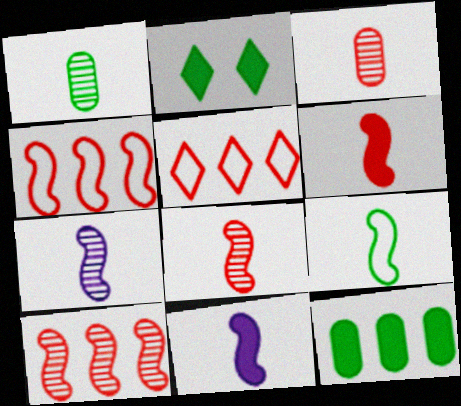[[6, 7, 9], 
[8, 9, 11]]